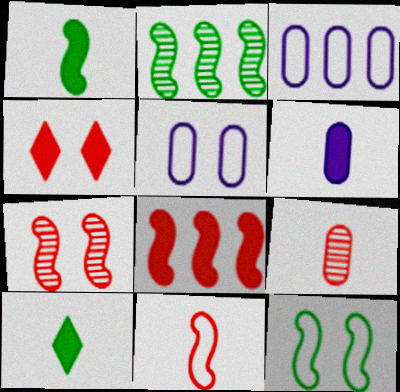[[1, 2, 12], 
[3, 7, 10], 
[7, 8, 11]]